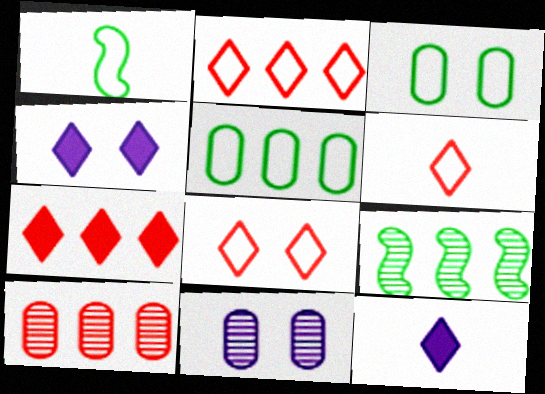[[1, 4, 10], 
[1, 7, 11], 
[2, 6, 8]]